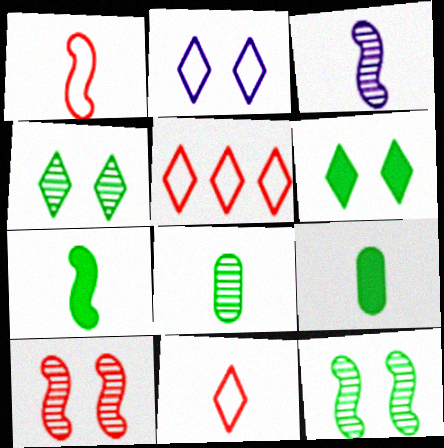[[1, 3, 7], 
[3, 9, 11]]